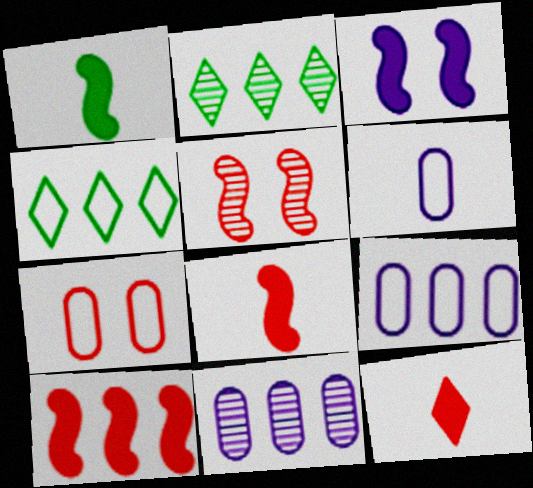[[1, 3, 10], 
[2, 9, 10], 
[4, 10, 11]]